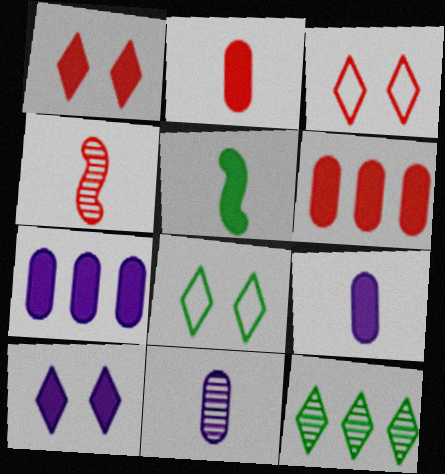[[1, 5, 7], 
[3, 4, 6], 
[4, 7, 8], 
[5, 6, 10]]